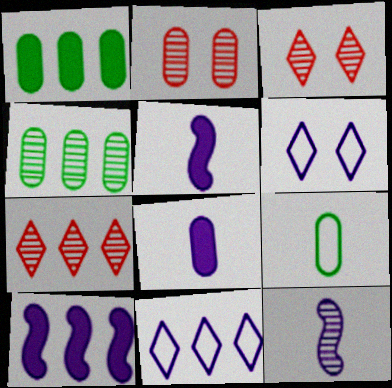[[3, 4, 12], 
[3, 9, 10]]